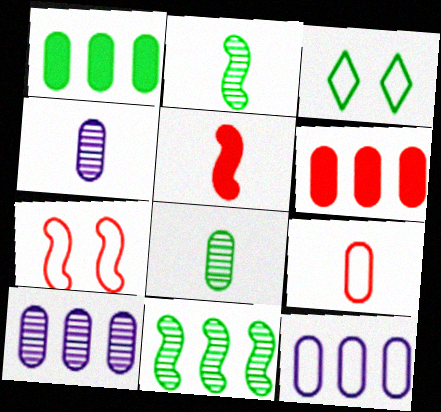[[1, 2, 3], 
[3, 5, 10]]